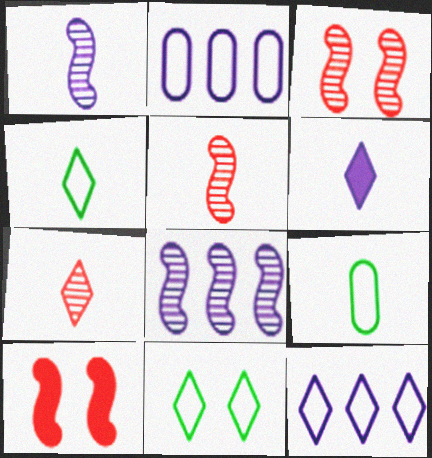[[4, 6, 7], 
[5, 6, 9]]